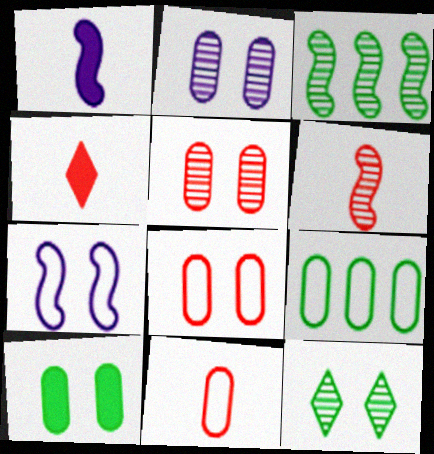[[2, 8, 10], 
[4, 6, 11]]